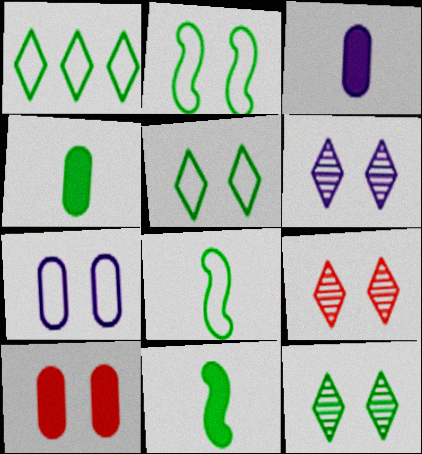[[2, 6, 10], 
[6, 9, 12]]